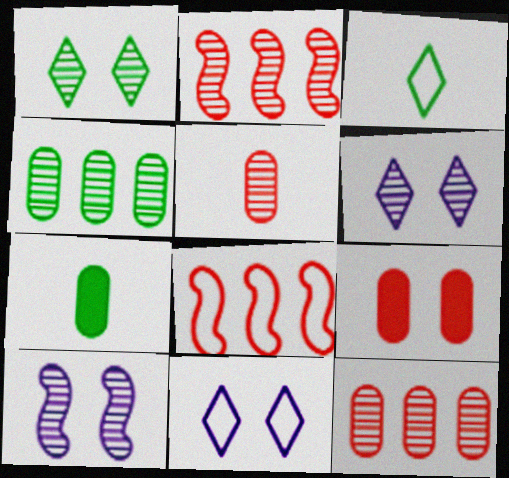[[2, 7, 11], 
[6, 7, 8]]